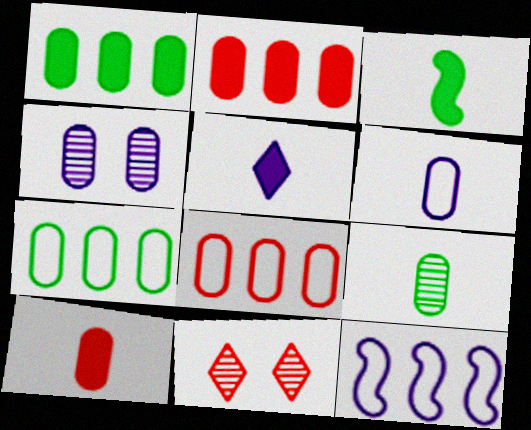[[3, 5, 10], 
[4, 5, 12], 
[4, 7, 10], 
[6, 9, 10]]